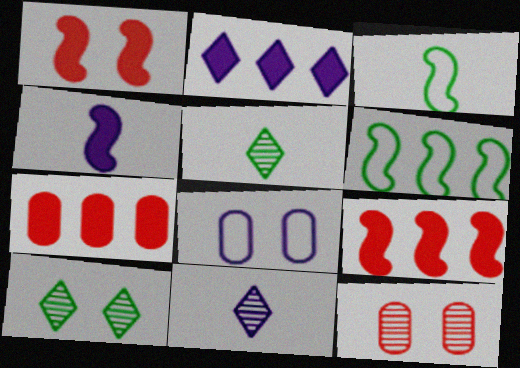[[1, 8, 10], 
[2, 3, 12], 
[5, 8, 9]]